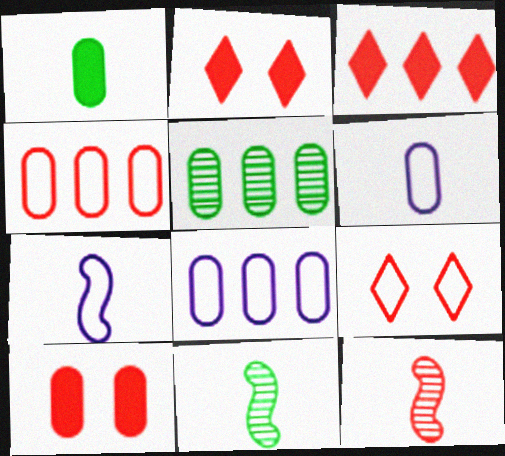[[2, 4, 12], 
[2, 5, 7], 
[2, 8, 11], 
[5, 6, 10]]